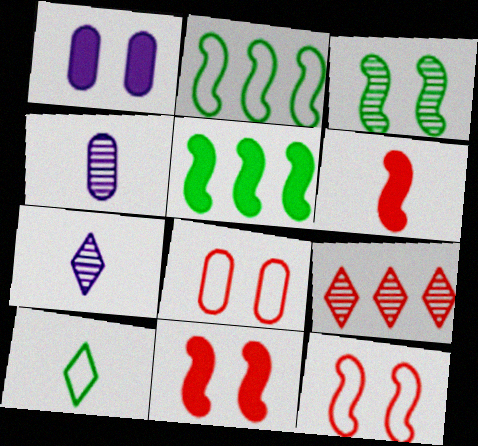[[3, 4, 9], 
[4, 6, 10], 
[5, 7, 8], 
[6, 8, 9]]